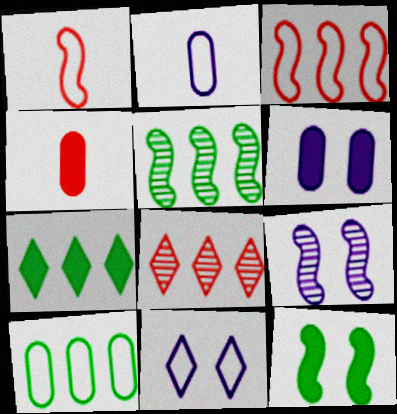[[1, 10, 11], 
[2, 8, 12], 
[4, 5, 11], 
[5, 7, 10], 
[6, 9, 11]]